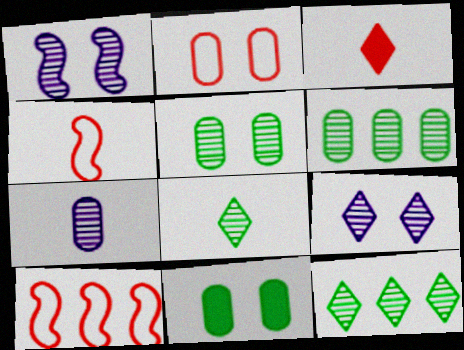[]